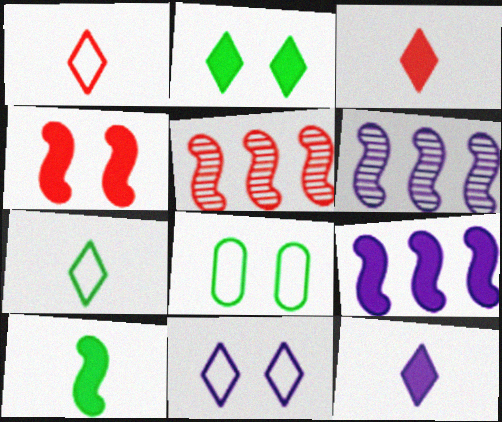[[3, 6, 8], 
[4, 9, 10], 
[5, 8, 12]]